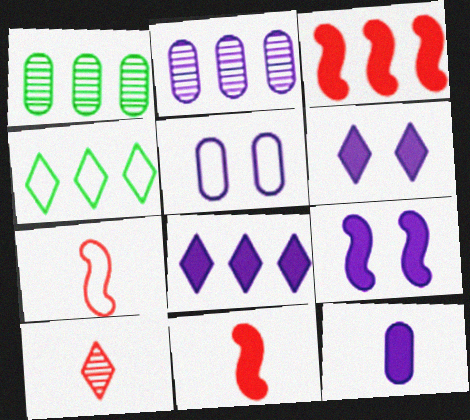[[1, 6, 7], 
[2, 3, 4], 
[2, 5, 12], 
[4, 5, 7], 
[4, 6, 10], 
[8, 9, 12]]